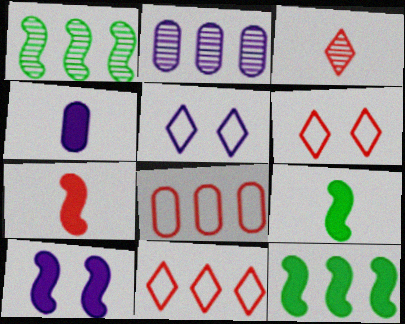[[1, 4, 6], 
[2, 6, 9], 
[2, 11, 12], 
[7, 10, 12]]